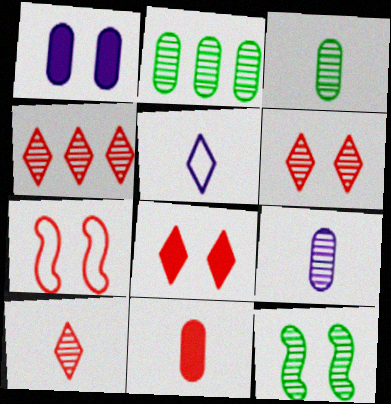[[4, 6, 10], 
[4, 7, 11], 
[4, 9, 12]]